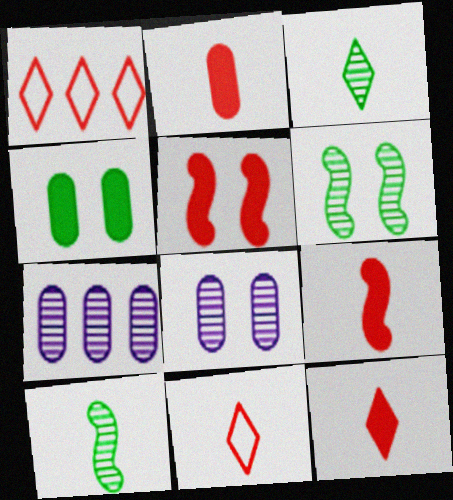[[2, 9, 12]]